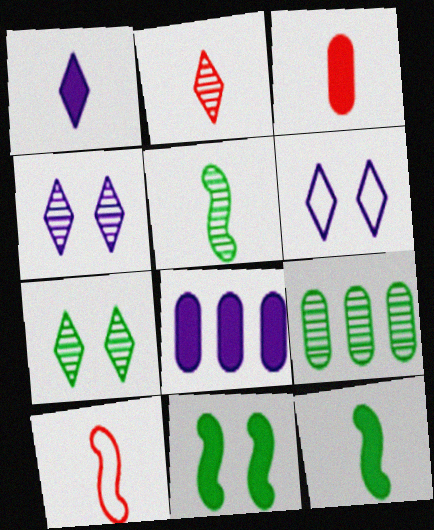[[1, 3, 12], 
[2, 3, 10], 
[5, 7, 9], 
[7, 8, 10]]